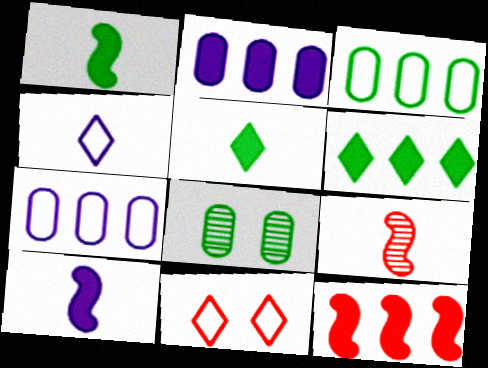[[2, 6, 12], 
[4, 8, 12]]